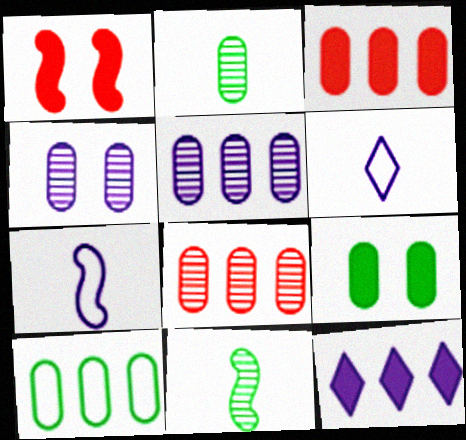[[2, 4, 8], 
[2, 9, 10], 
[3, 5, 10], 
[4, 7, 12]]